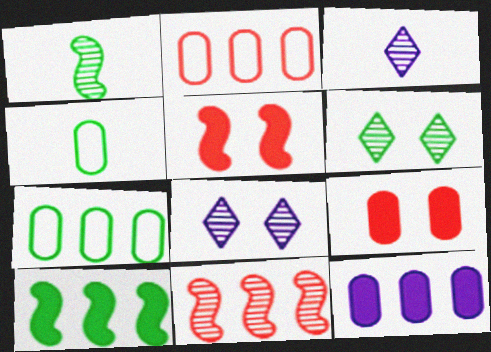[[3, 5, 7], 
[4, 6, 10]]